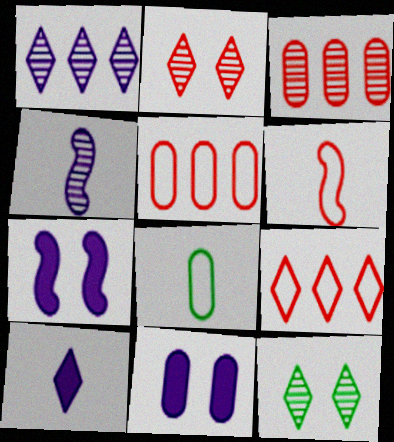[[3, 4, 12], 
[3, 8, 11], 
[9, 10, 12]]